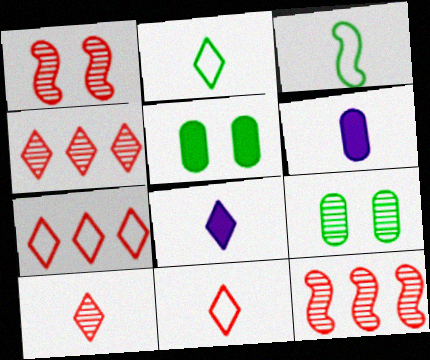[[2, 8, 10], 
[3, 6, 10]]